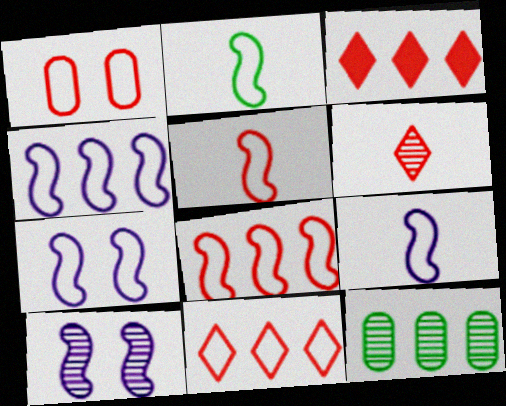[[1, 5, 11], 
[2, 5, 9], 
[2, 7, 8], 
[3, 4, 12], 
[4, 7, 9], 
[6, 10, 12]]